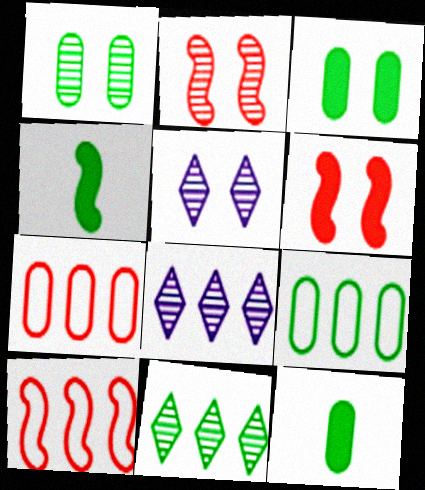[[1, 2, 5], 
[1, 9, 12], 
[4, 5, 7], 
[5, 10, 12]]